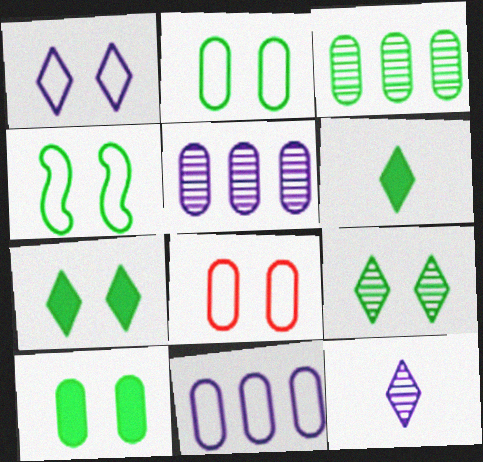[[1, 4, 8], 
[3, 4, 6], 
[4, 9, 10]]